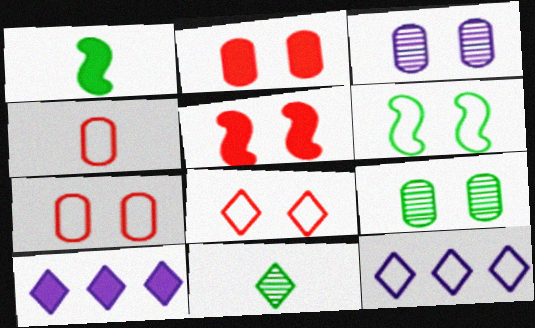[[1, 2, 10], 
[4, 6, 12], 
[8, 10, 11]]